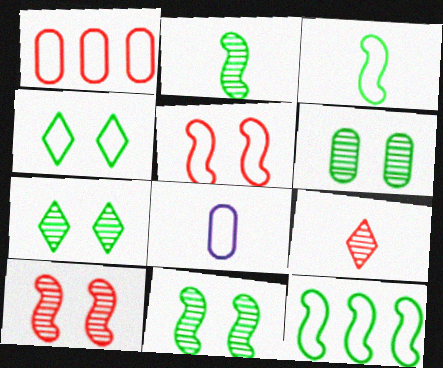[[6, 7, 11]]